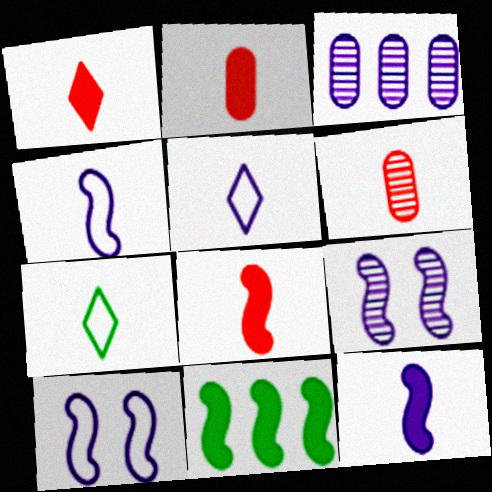[[1, 2, 8], 
[6, 7, 12]]